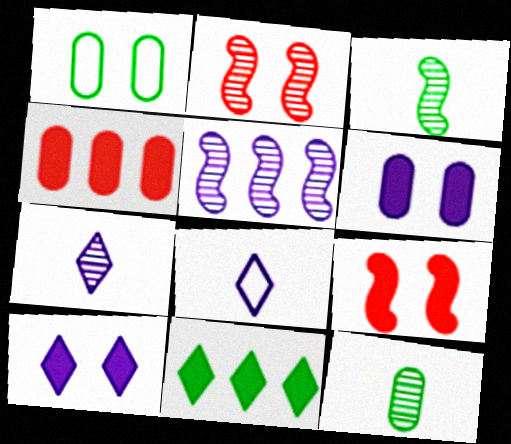[[1, 2, 10], 
[1, 3, 11], 
[2, 3, 5], 
[5, 6, 8]]